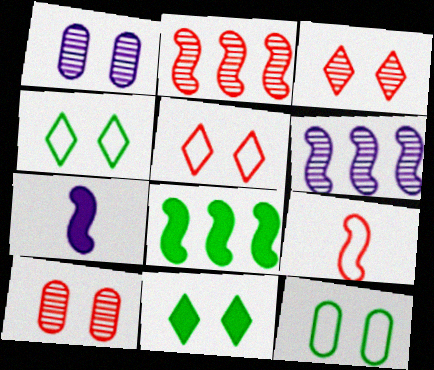[]